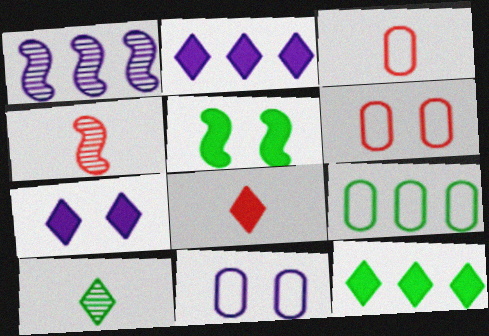[[3, 4, 8], 
[3, 9, 11], 
[4, 7, 9], 
[4, 11, 12], 
[5, 9, 10], 
[7, 8, 12]]